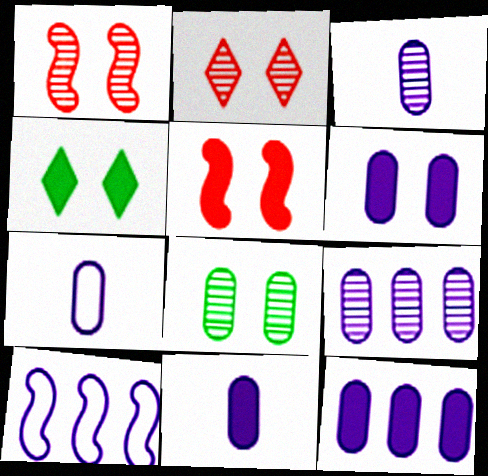[[3, 7, 11], 
[4, 5, 6], 
[6, 7, 9], 
[6, 11, 12]]